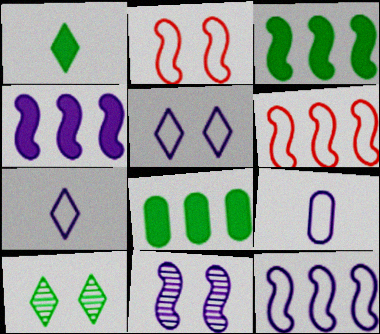[[5, 9, 12]]